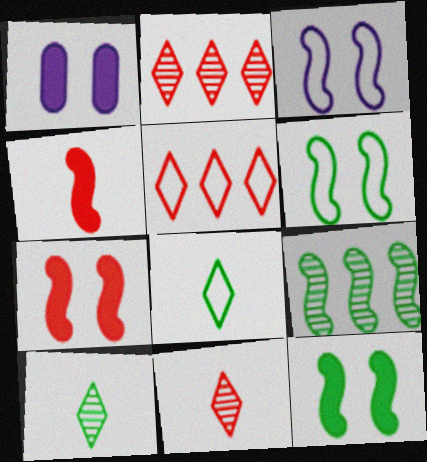[[3, 4, 9]]